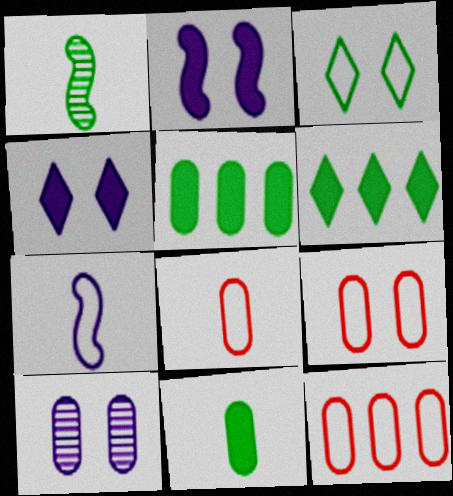[[1, 3, 5], 
[1, 4, 12], 
[3, 7, 12], 
[5, 8, 10], 
[8, 9, 12], 
[10, 11, 12]]